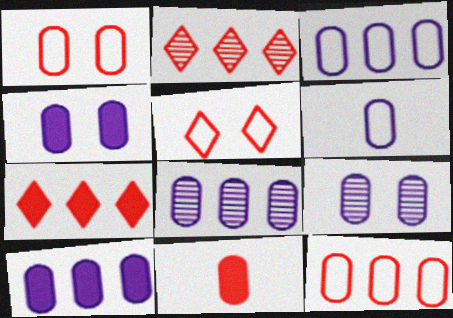[[3, 8, 10], 
[4, 6, 8], 
[6, 9, 10]]